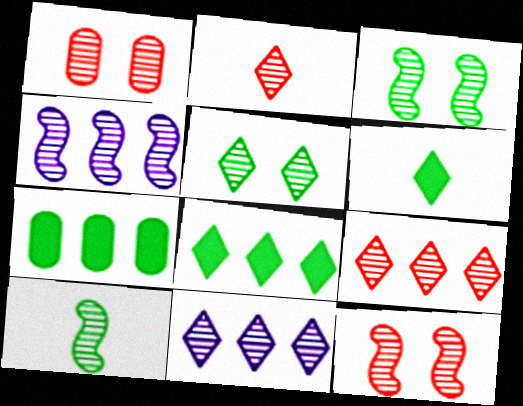[[1, 10, 11], 
[2, 5, 11], 
[4, 10, 12]]